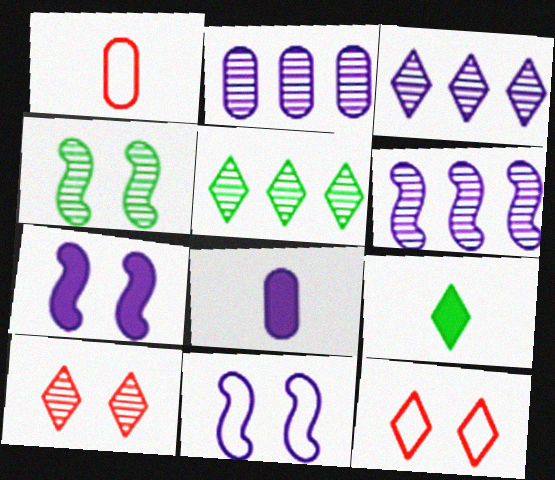[[1, 5, 7], 
[2, 3, 6], 
[3, 8, 11], 
[3, 9, 12]]